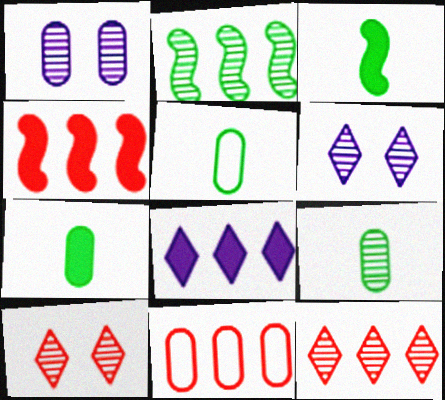[[1, 7, 11], 
[2, 8, 11], 
[3, 6, 11], 
[4, 5, 6], 
[4, 11, 12], 
[5, 7, 9]]